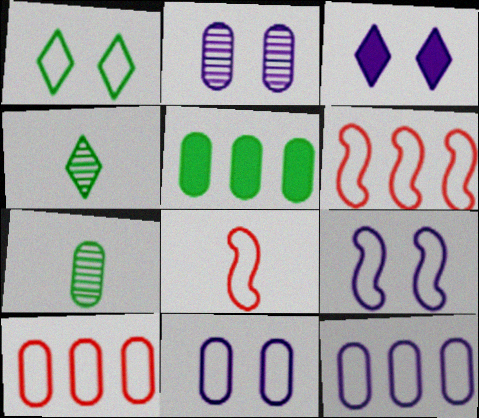[[1, 8, 12], 
[2, 3, 9], 
[3, 6, 7]]